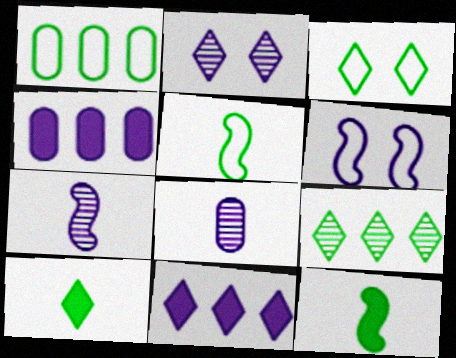[[1, 3, 5], 
[3, 9, 10], 
[6, 8, 11]]